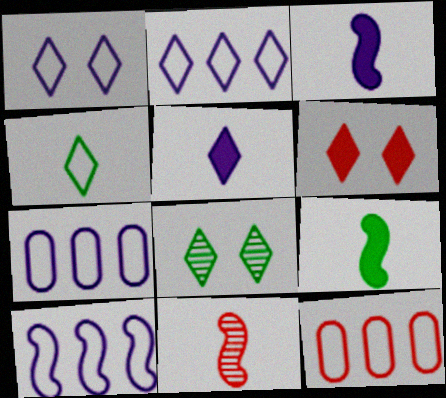[[1, 6, 8], 
[2, 7, 10], 
[3, 8, 12], 
[6, 11, 12]]